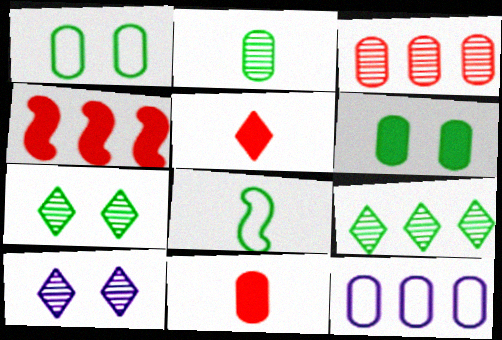[[4, 9, 12], 
[6, 8, 9]]